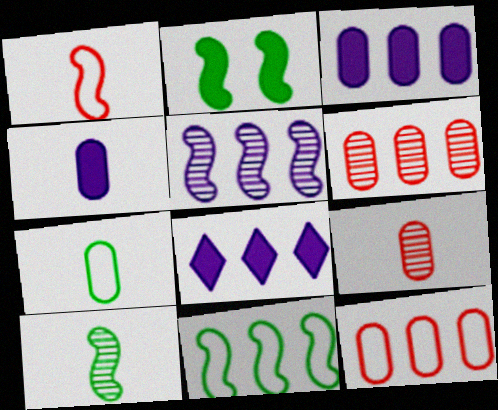[[1, 2, 5], 
[2, 10, 11], 
[4, 7, 9], 
[6, 8, 11]]